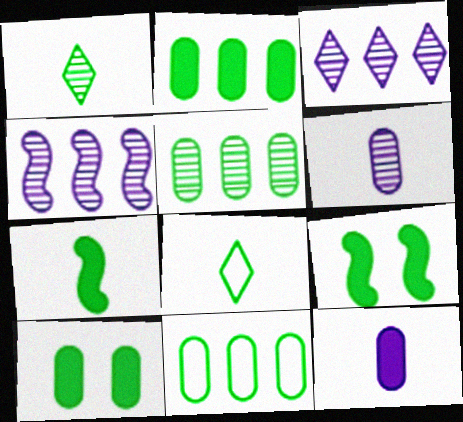[[1, 9, 11], 
[2, 5, 11], 
[5, 8, 9]]